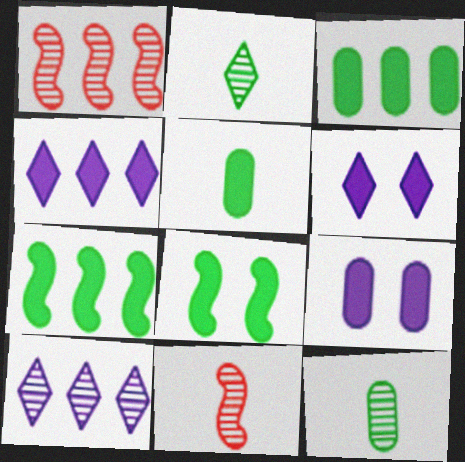[]